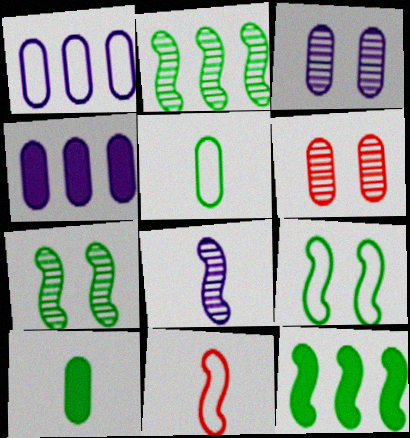[[1, 6, 10], 
[4, 5, 6]]